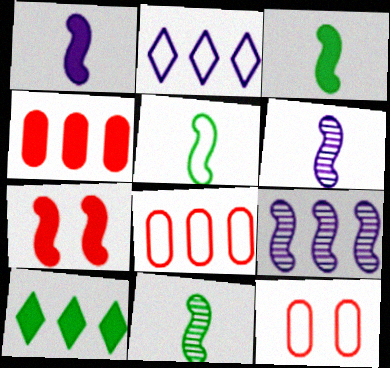[[2, 5, 12], 
[3, 5, 11], 
[5, 7, 9], 
[6, 10, 12], 
[8, 9, 10]]